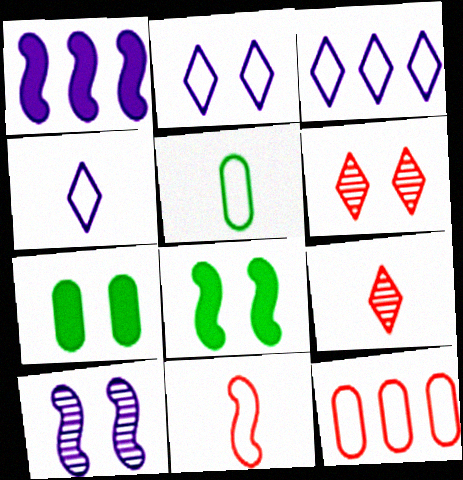[[1, 5, 6], 
[2, 3, 4], 
[4, 5, 11]]